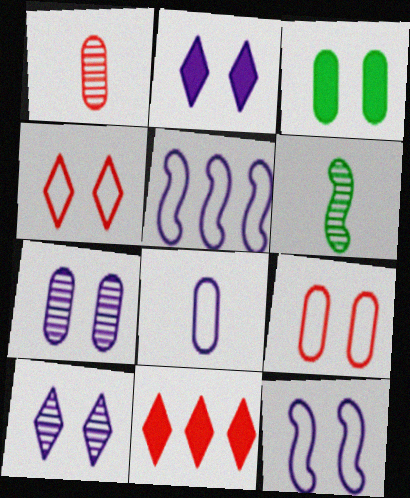[[2, 7, 12], 
[3, 7, 9]]